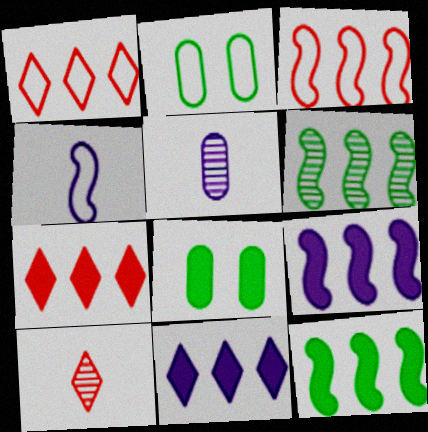[[1, 2, 4], 
[2, 9, 10], 
[3, 6, 9]]